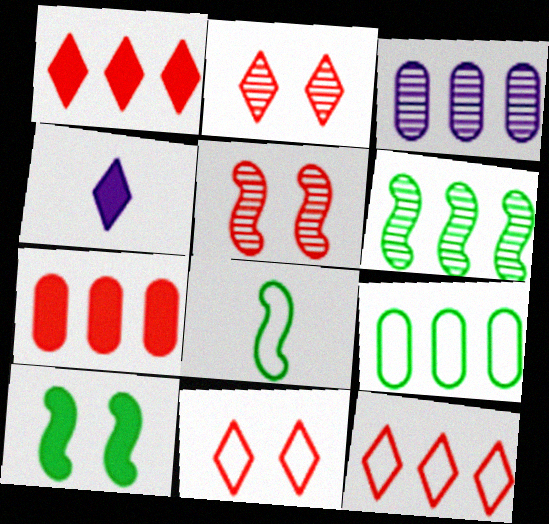[[3, 7, 9], 
[4, 5, 9], 
[4, 7, 10], 
[6, 8, 10]]